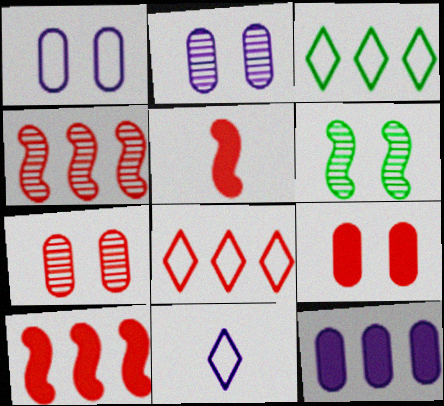[[2, 3, 5], 
[3, 4, 12], 
[5, 7, 8]]